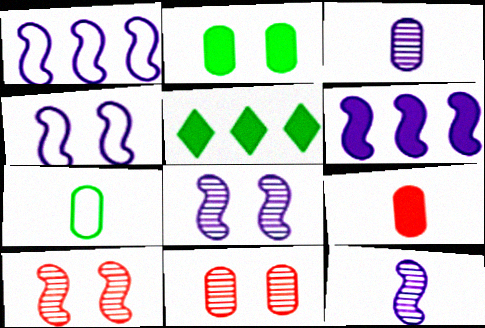[[3, 7, 9], 
[4, 6, 12]]